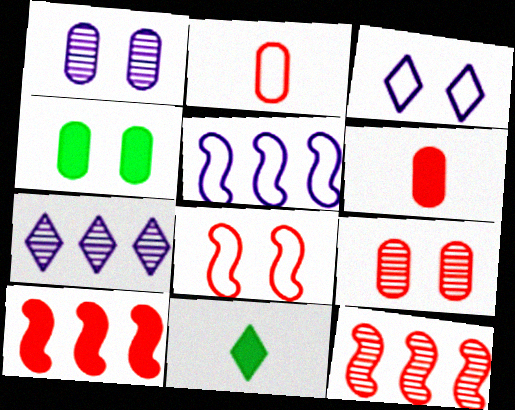[[5, 9, 11]]